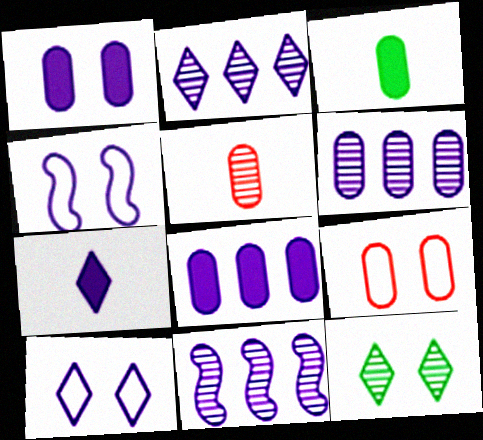[[2, 6, 11], 
[2, 7, 10], 
[3, 6, 9], 
[4, 6, 7], 
[5, 11, 12]]